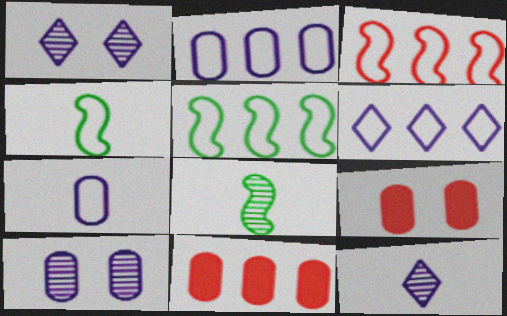[[1, 4, 11], 
[5, 9, 12], 
[6, 8, 9]]